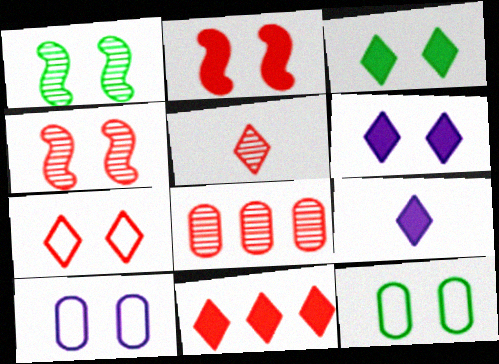[[1, 3, 12], 
[3, 4, 10], 
[3, 9, 11], 
[4, 5, 8], 
[4, 6, 12], 
[5, 7, 11]]